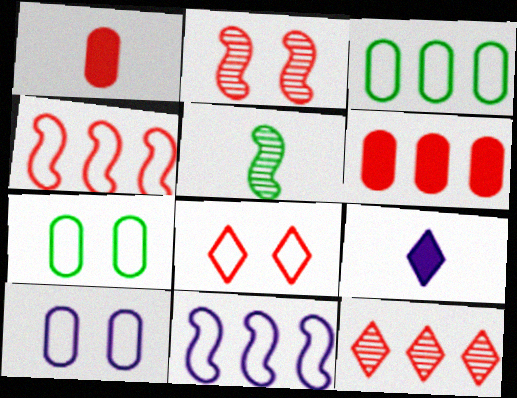[[2, 3, 9], 
[4, 6, 12]]